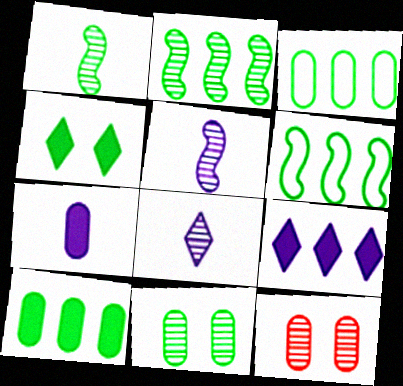[[1, 3, 4], 
[2, 8, 12], 
[3, 7, 12]]